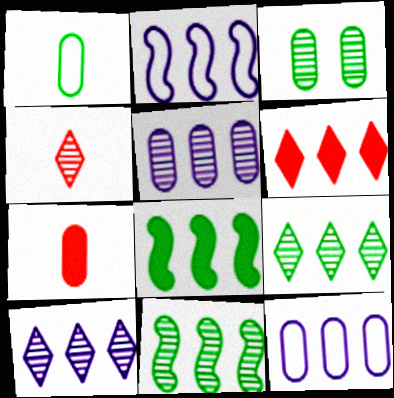[[3, 7, 12], 
[6, 11, 12]]